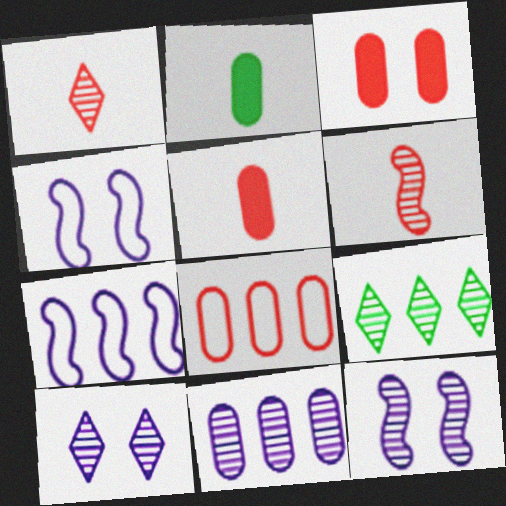[[1, 9, 10], 
[4, 5, 9]]